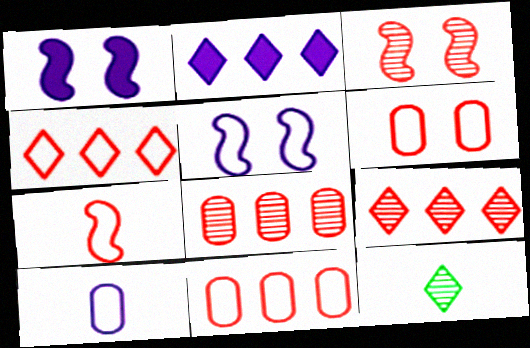[[1, 11, 12], 
[4, 6, 7]]